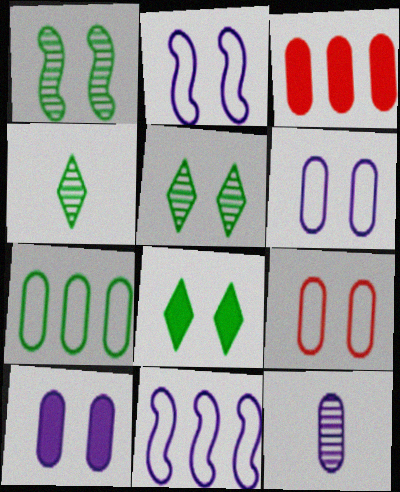[[2, 3, 4]]